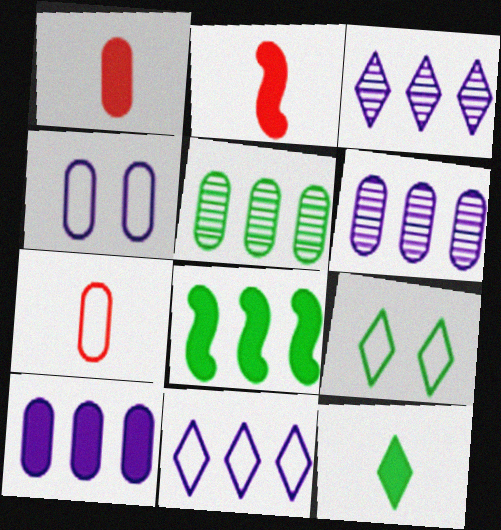[[1, 4, 5], 
[2, 6, 9]]